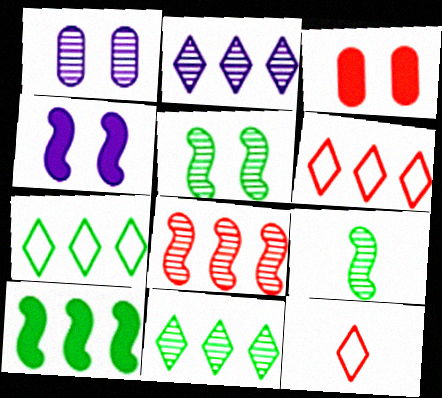[[1, 10, 12], 
[3, 8, 12]]